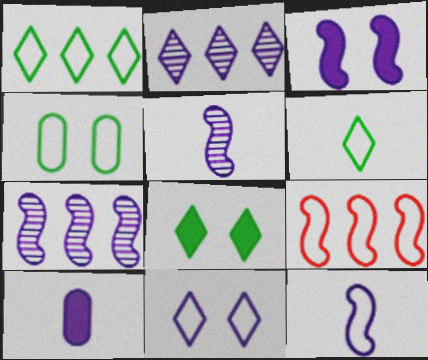[[3, 7, 12], 
[7, 10, 11]]